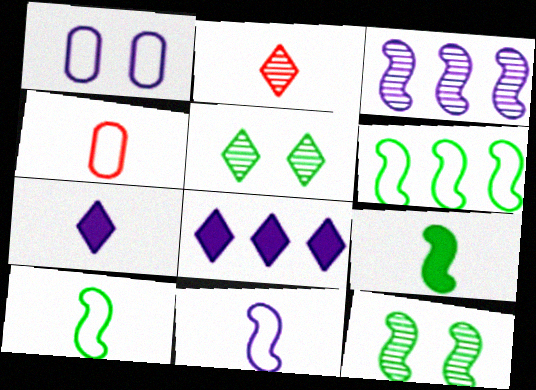[[1, 3, 7], 
[4, 8, 12], 
[6, 9, 12]]